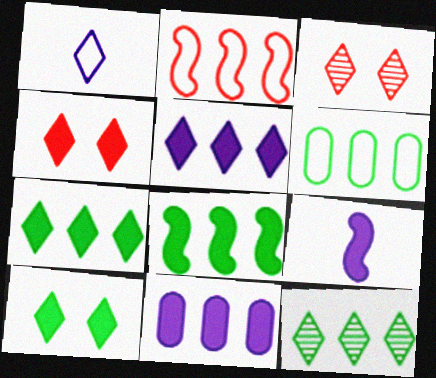[[1, 3, 7], 
[1, 4, 12], 
[2, 11, 12], 
[3, 6, 9], 
[6, 8, 12]]